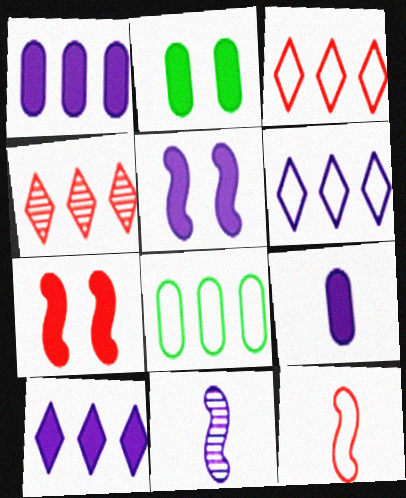[[2, 3, 11], 
[5, 9, 10]]